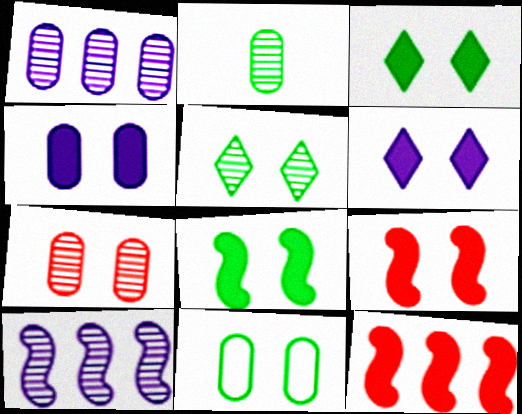[[1, 2, 7], 
[3, 4, 9], 
[4, 7, 11], 
[5, 8, 11]]